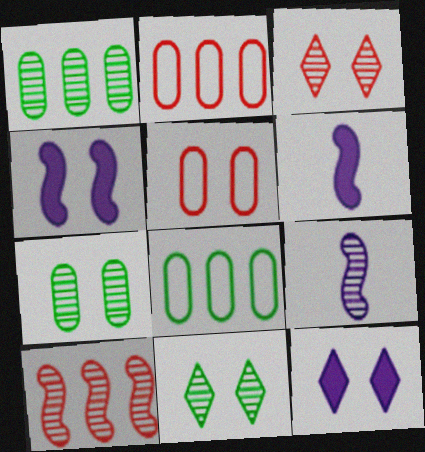[[1, 3, 9], 
[2, 6, 11], 
[3, 6, 8], 
[4, 5, 11]]